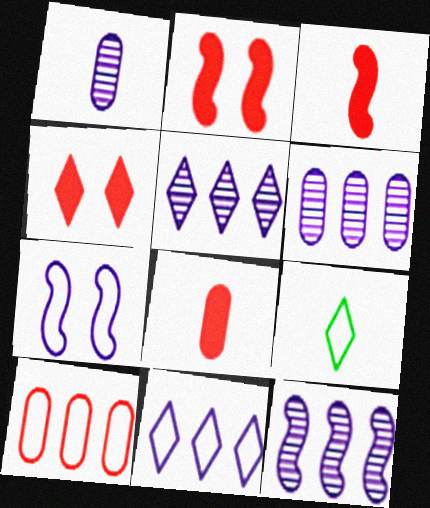[[1, 3, 9], 
[2, 6, 9], 
[4, 5, 9], 
[5, 6, 12], 
[7, 9, 10]]